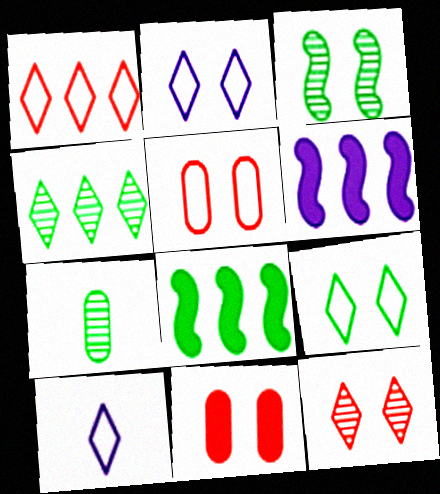[[1, 9, 10], 
[2, 3, 11], 
[3, 4, 7], 
[7, 8, 9]]